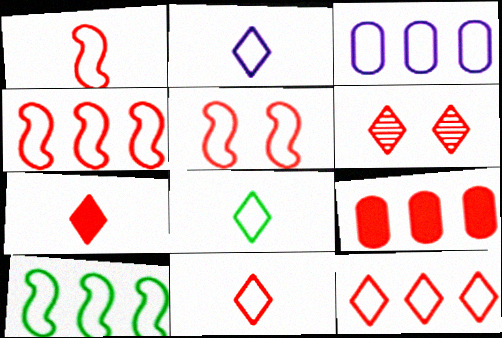[[1, 4, 5], 
[1, 6, 9], 
[2, 8, 11], 
[3, 5, 8], 
[3, 10, 12], 
[6, 7, 12]]